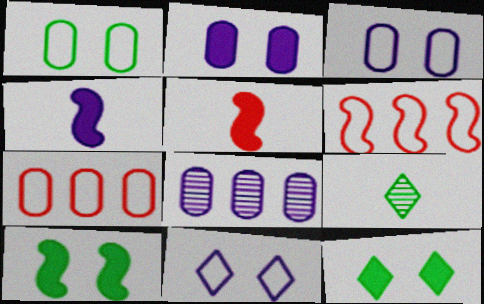[[2, 6, 9], 
[4, 8, 11]]